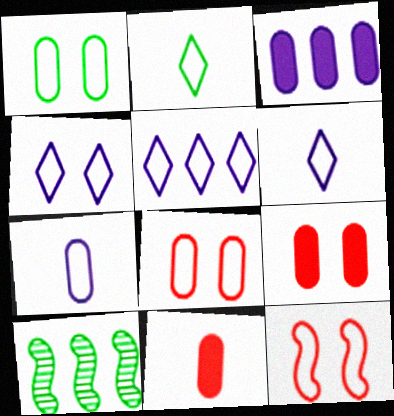[[1, 4, 12], 
[4, 5, 6], 
[4, 10, 11], 
[6, 9, 10]]